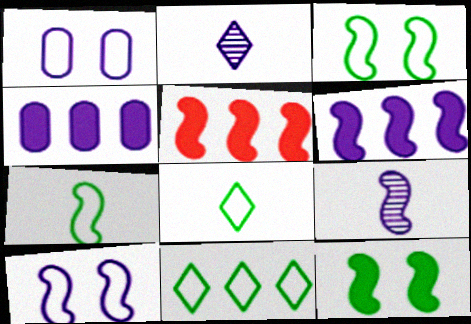[[1, 2, 6], 
[2, 4, 10], 
[3, 5, 9], 
[6, 9, 10]]